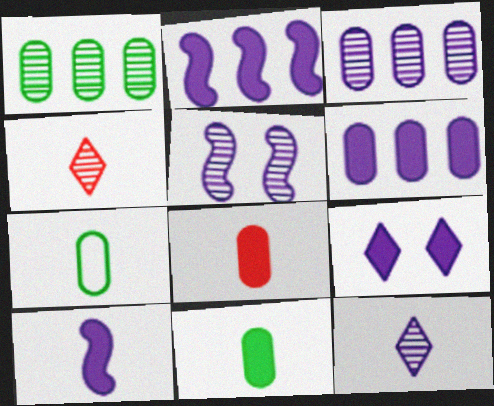[[1, 4, 5], 
[3, 5, 12], 
[4, 7, 10], 
[6, 9, 10]]